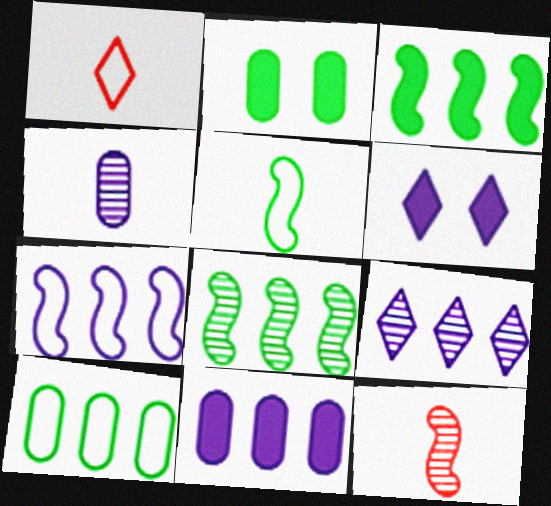[[4, 6, 7], 
[6, 10, 12], 
[7, 9, 11]]